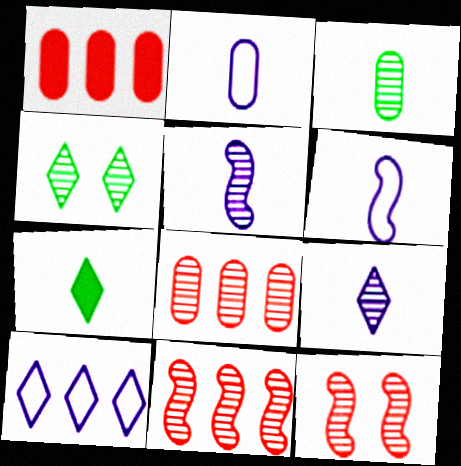[[1, 4, 6], 
[4, 5, 8]]